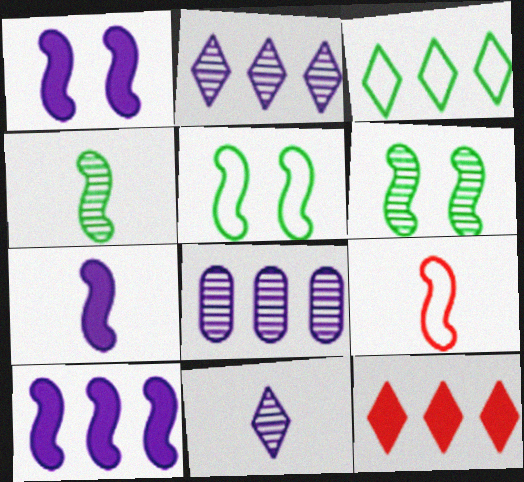[[1, 7, 10], 
[2, 3, 12], 
[4, 7, 9], 
[6, 9, 10]]